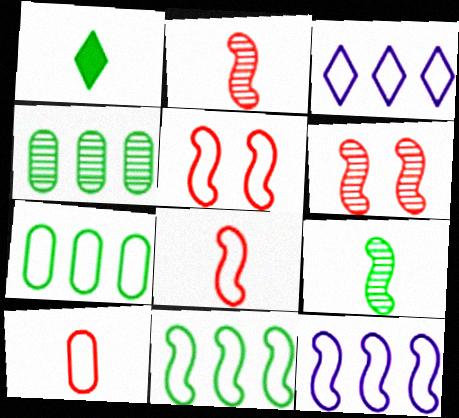[]